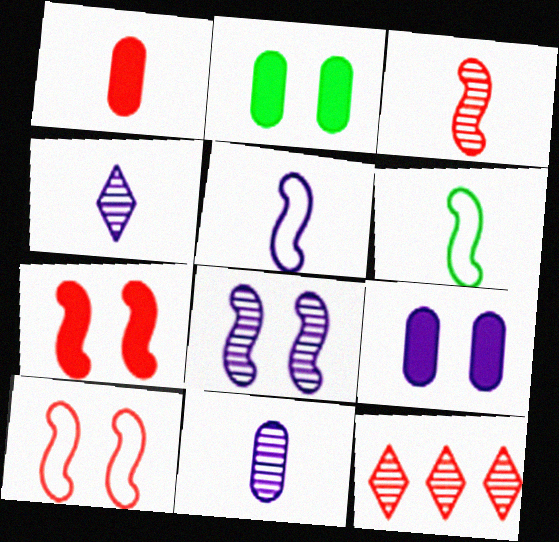[[1, 4, 6], 
[1, 10, 12], 
[2, 5, 12], 
[6, 9, 12]]